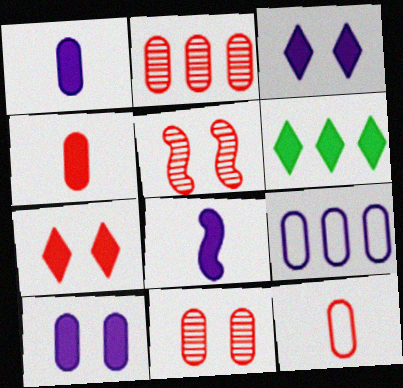[]